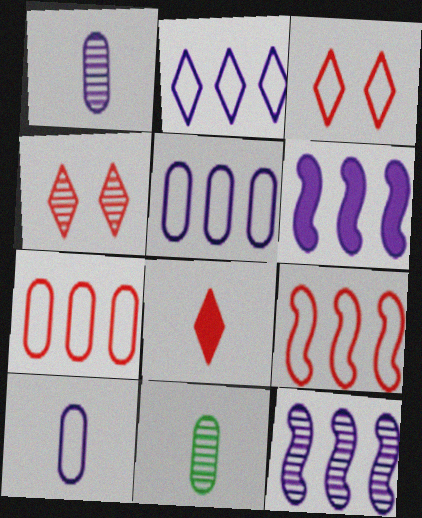[[3, 6, 11], 
[4, 11, 12]]